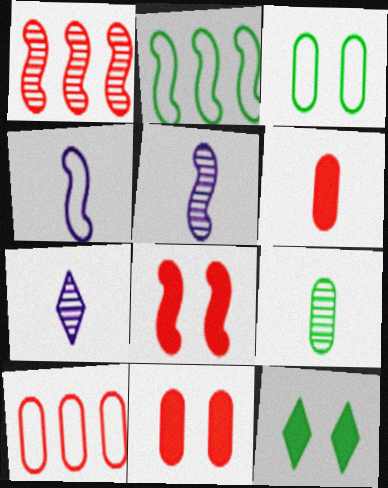[[2, 5, 8], 
[2, 7, 11], 
[2, 9, 12], 
[5, 10, 12]]